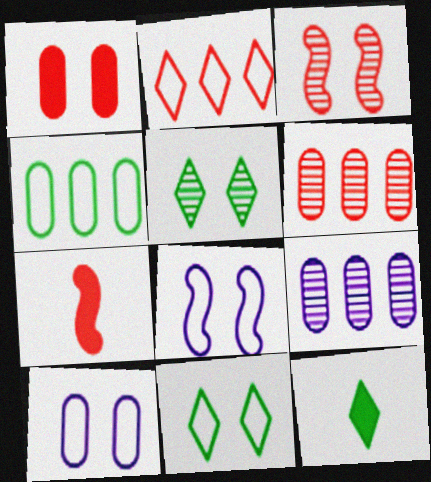[[1, 5, 8], 
[6, 8, 12], 
[7, 9, 11]]